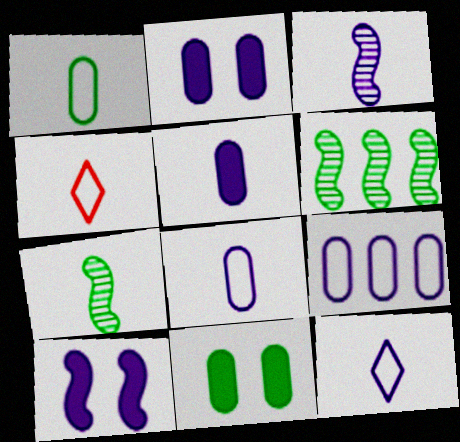[[2, 4, 6], 
[3, 5, 12], 
[4, 5, 7]]